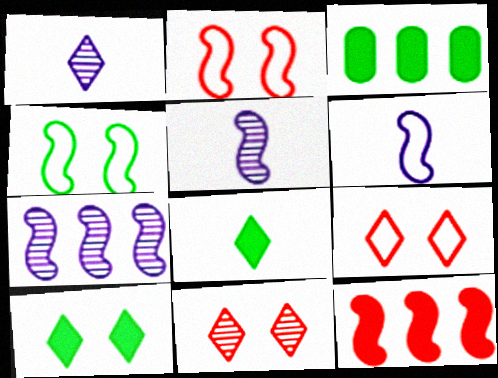[[1, 2, 3], 
[3, 5, 9], 
[3, 6, 11], 
[4, 5, 12]]